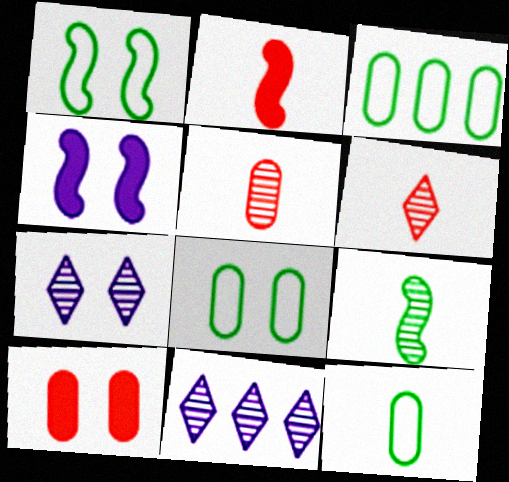[[1, 7, 10], 
[2, 3, 7], 
[2, 8, 11], 
[3, 4, 6], 
[3, 8, 12]]